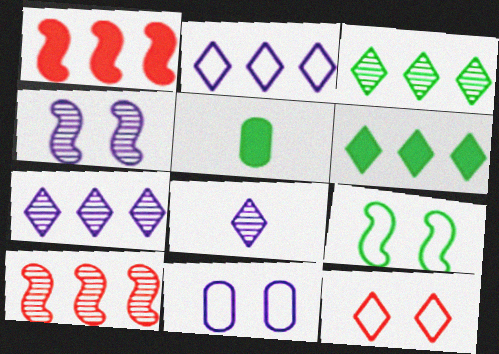[[3, 5, 9], 
[6, 8, 12], 
[9, 11, 12]]